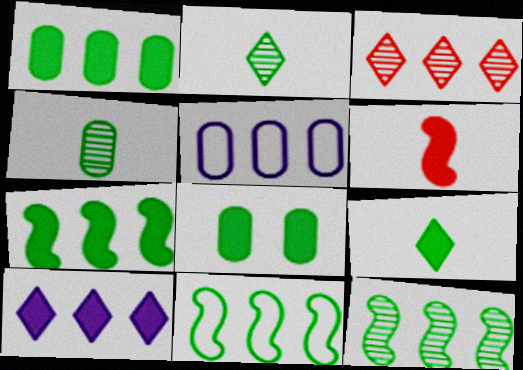[[2, 8, 11], 
[3, 5, 7], 
[6, 8, 10], 
[7, 8, 9], 
[7, 11, 12]]